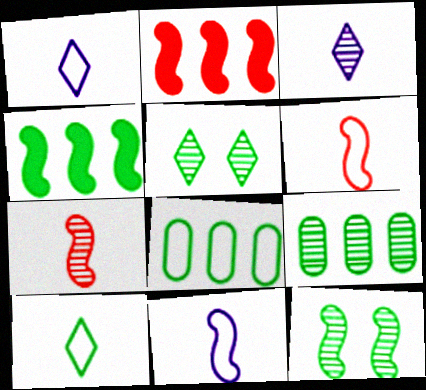[[2, 11, 12]]